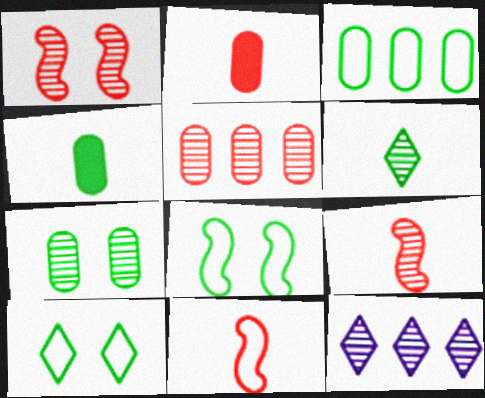[[2, 8, 12], 
[3, 4, 7], 
[7, 9, 12]]